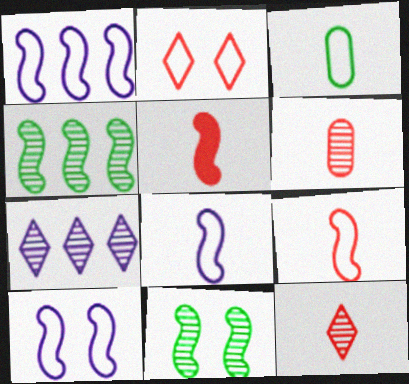[[1, 2, 3], 
[1, 5, 11], 
[1, 8, 10], 
[4, 5, 10], 
[6, 7, 11]]